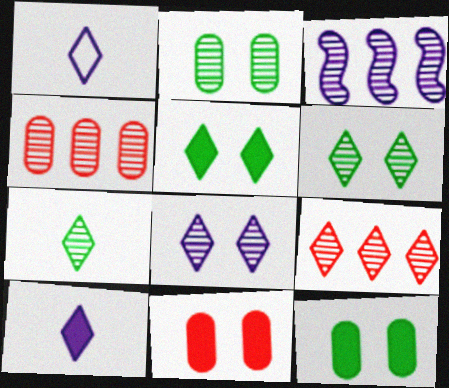[[1, 5, 9], 
[7, 8, 9]]